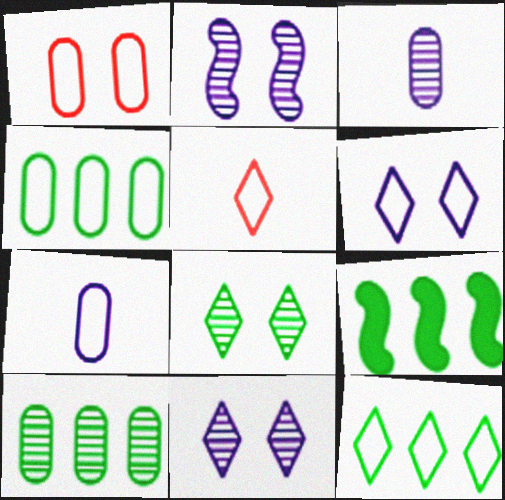[[1, 4, 7], 
[5, 6, 12], 
[9, 10, 12]]